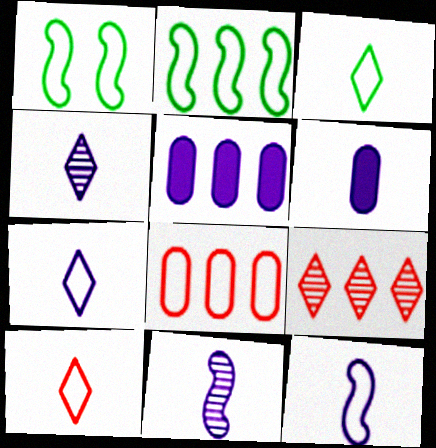[[1, 6, 9], 
[1, 7, 8], 
[2, 5, 9], 
[3, 7, 10], 
[4, 6, 12], 
[6, 7, 11]]